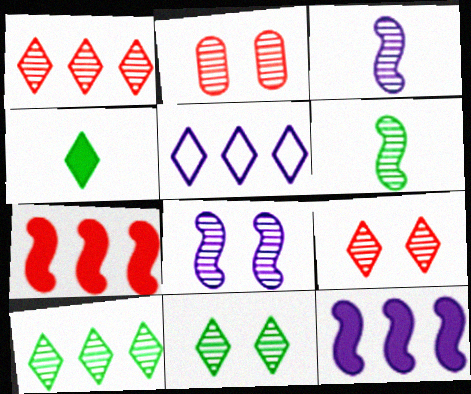[[2, 3, 10], 
[2, 8, 11], 
[4, 5, 9]]